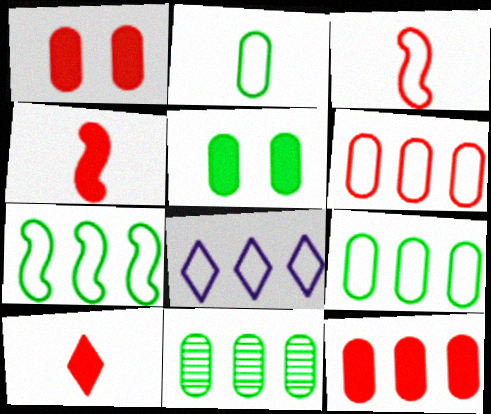[[2, 5, 11], 
[6, 7, 8]]